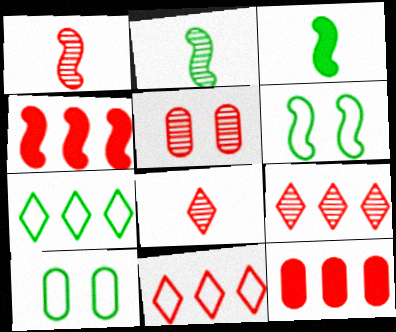[[1, 5, 9]]